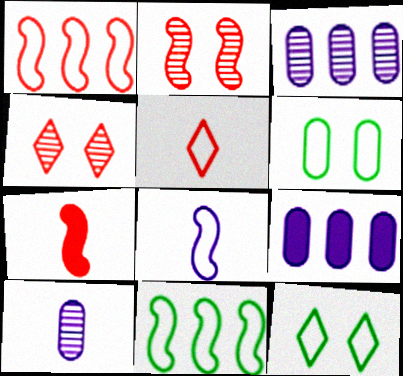[[1, 2, 7], 
[3, 7, 12]]